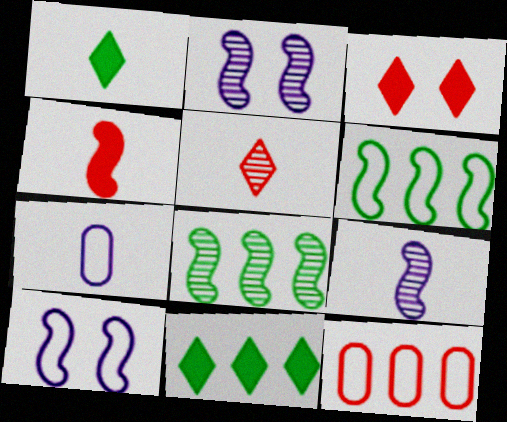[[1, 2, 12], 
[2, 4, 6], 
[3, 7, 8], 
[4, 8, 10]]